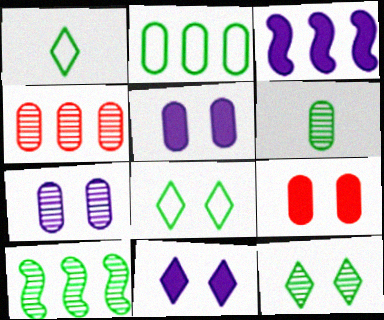[[4, 6, 7], 
[6, 10, 12]]